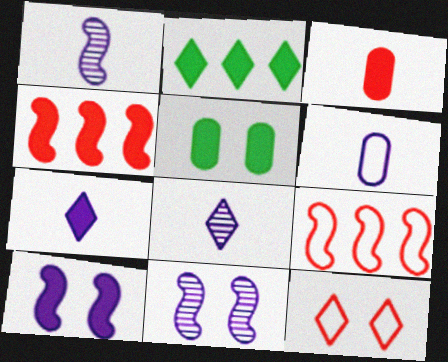[[1, 6, 7], 
[2, 3, 10], 
[2, 8, 12], 
[4, 5, 7], 
[5, 8, 9], 
[5, 11, 12]]